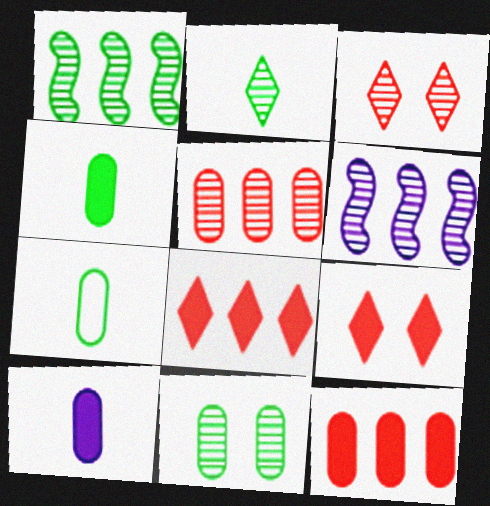[[1, 2, 11], 
[6, 7, 9]]